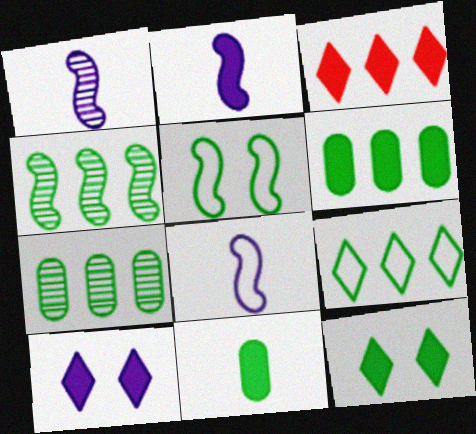[[1, 2, 8], 
[4, 6, 9]]